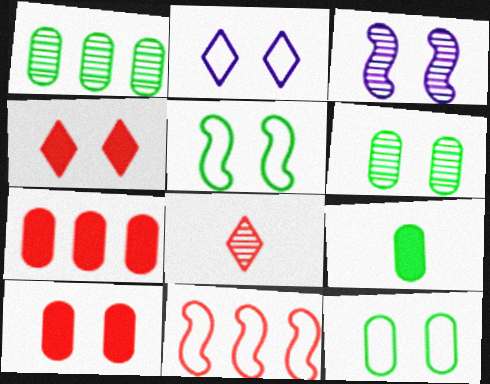[[1, 3, 8], 
[1, 9, 12], 
[3, 4, 12], 
[8, 10, 11]]